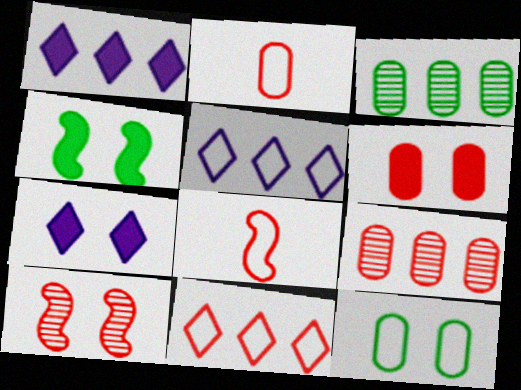[[2, 6, 9], 
[3, 7, 8], 
[4, 6, 7], 
[5, 8, 12], 
[7, 10, 12]]